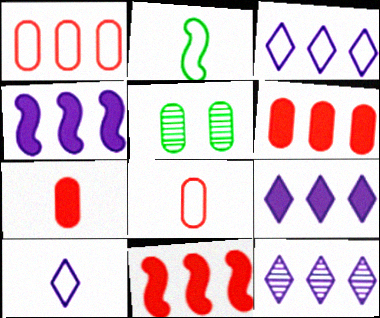[[2, 8, 10], 
[3, 9, 12], 
[5, 10, 11]]